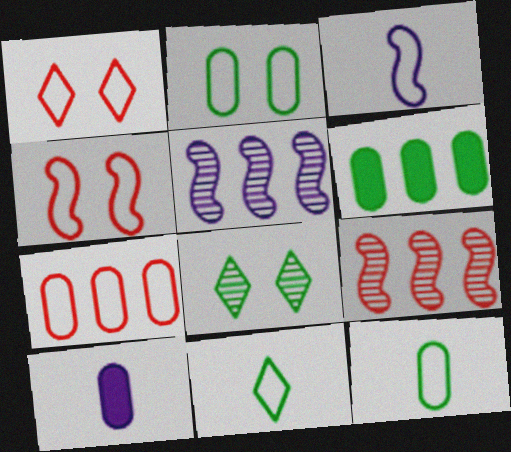[]